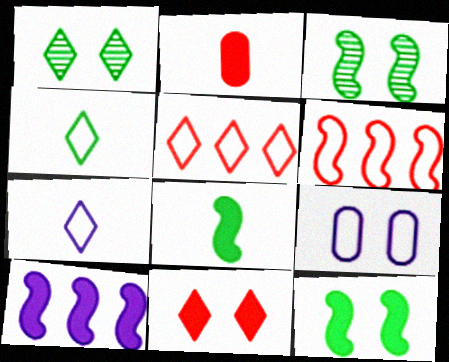[[3, 9, 11], 
[4, 6, 9]]